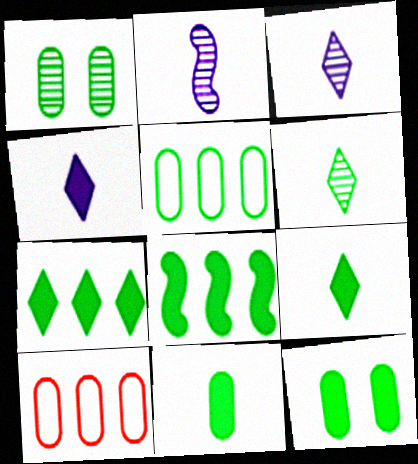[[1, 5, 11], 
[8, 9, 12]]